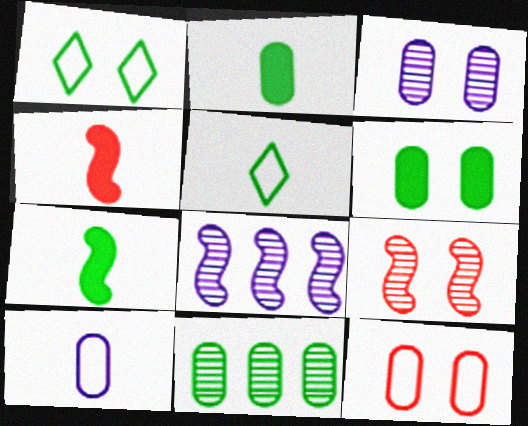[[1, 7, 11], 
[3, 6, 12]]